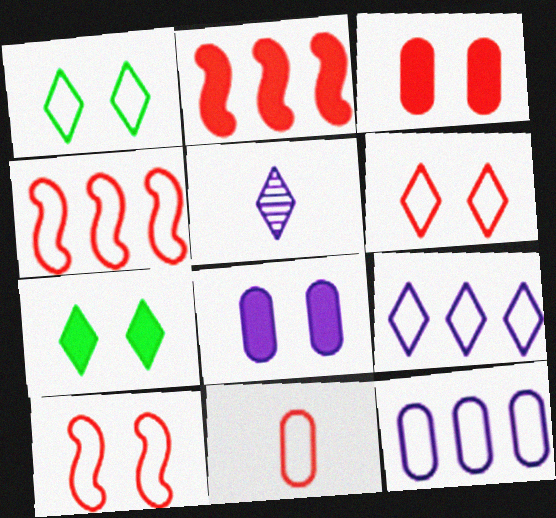[[4, 6, 11]]